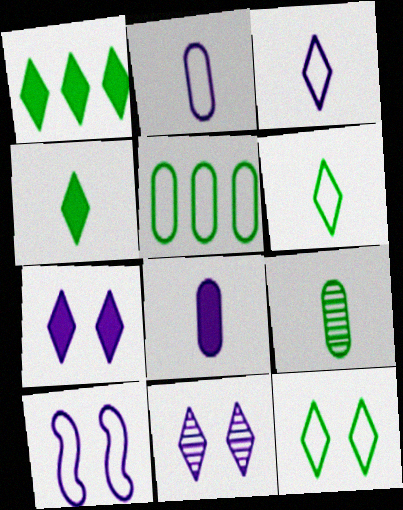[]